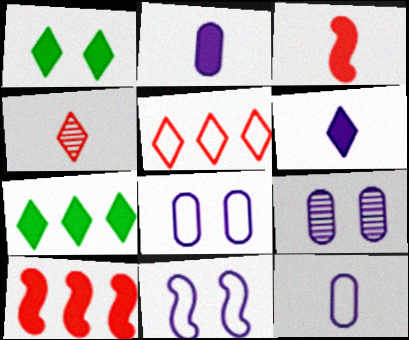[[1, 2, 10]]